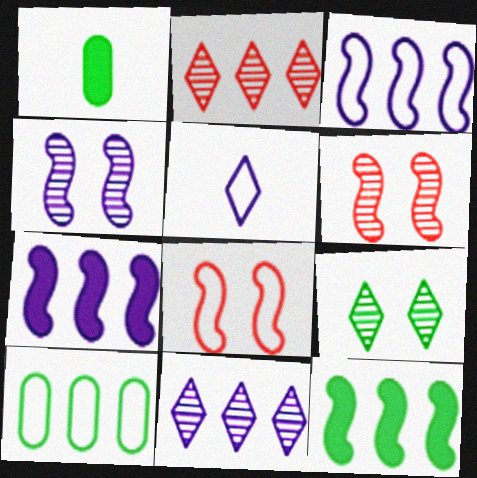[[1, 8, 11], 
[2, 7, 10], 
[5, 8, 10]]